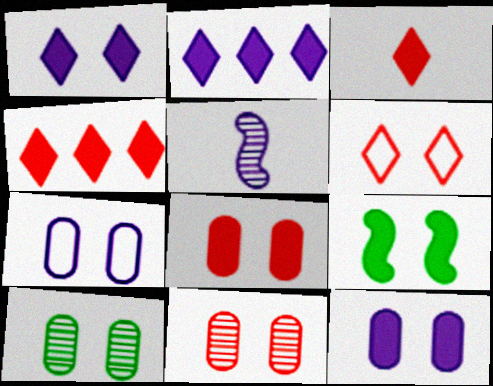[[1, 8, 9], 
[2, 5, 7], 
[7, 8, 10]]